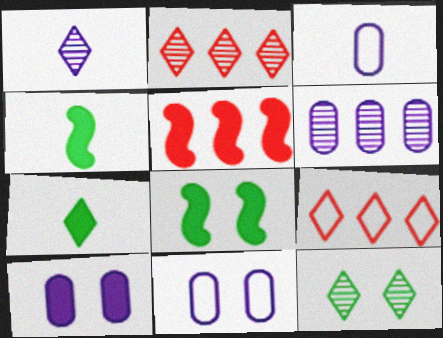[[1, 2, 12], 
[2, 3, 8], 
[2, 4, 11], 
[3, 5, 12], 
[3, 6, 10], 
[5, 7, 10]]